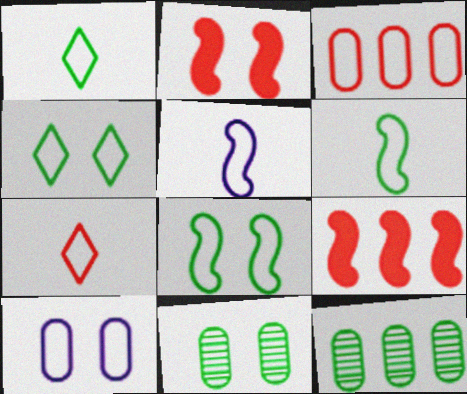[[3, 4, 5]]